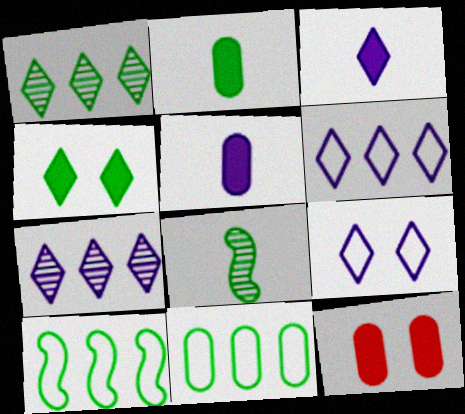[[3, 7, 9], 
[4, 8, 11], 
[6, 8, 12]]